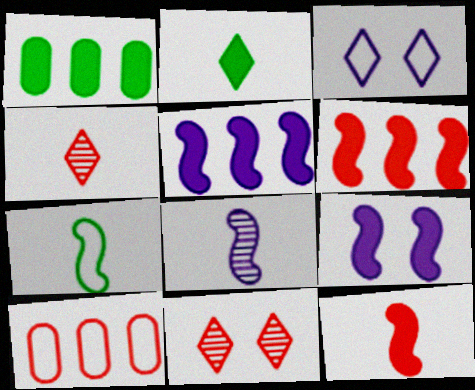[[3, 7, 10], 
[7, 8, 12], 
[10, 11, 12]]